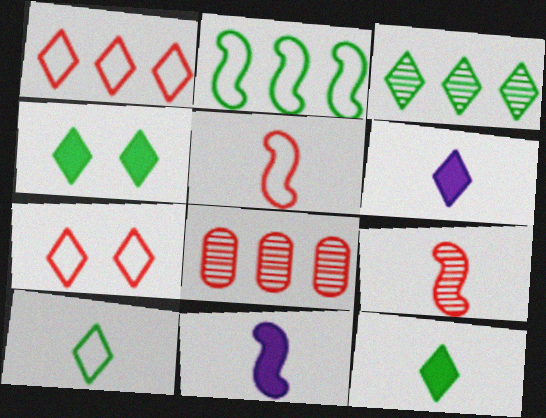[[3, 4, 10], 
[3, 6, 7]]